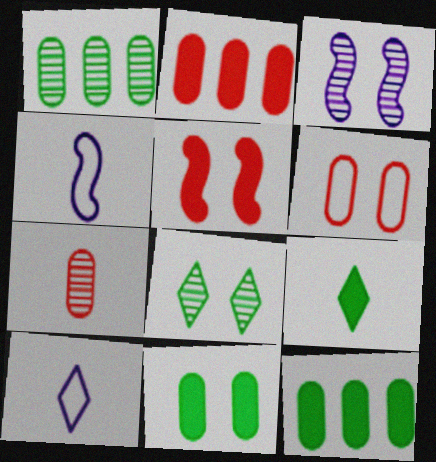[[1, 5, 10], 
[2, 4, 8], 
[2, 6, 7], 
[4, 7, 9]]